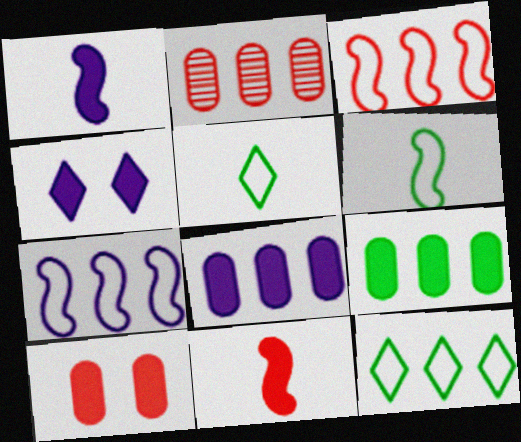[[1, 4, 8], 
[2, 4, 6], 
[4, 9, 11]]